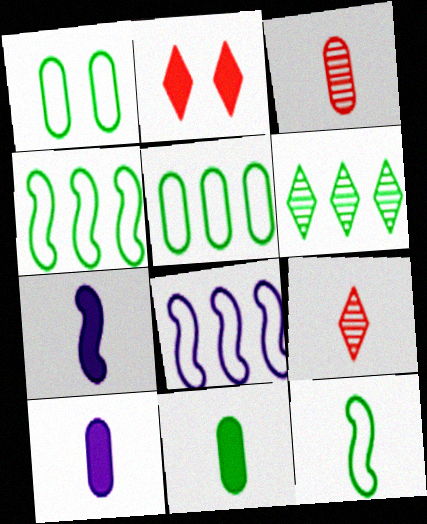[[9, 10, 12]]